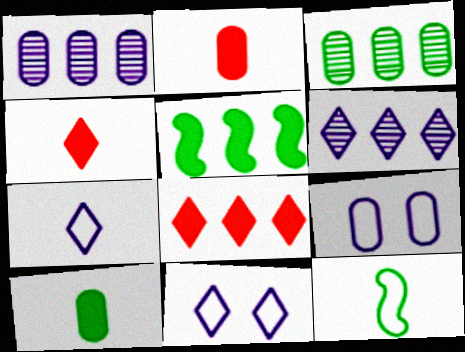[[2, 3, 9]]